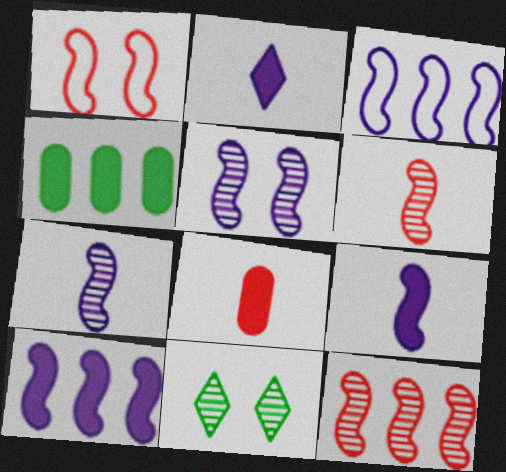[[3, 5, 9], 
[3, 8, 11]]